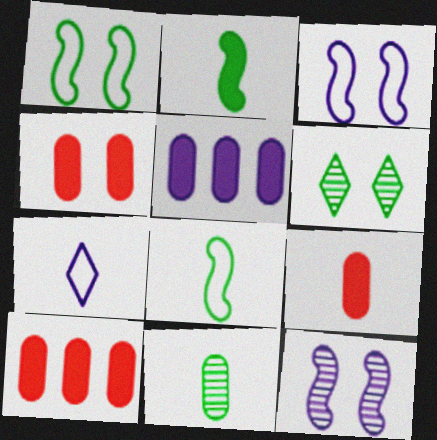[[3, 4, 6], 
[4, 9, 10], 
[5, 7, 12]]